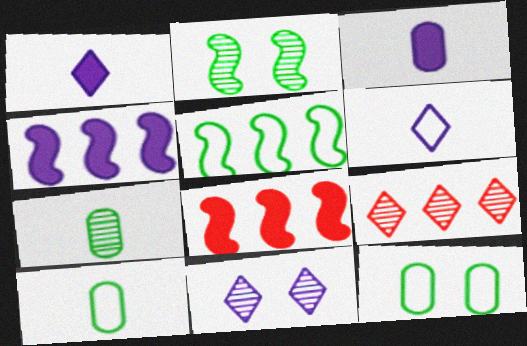[[8, 10, 11]]